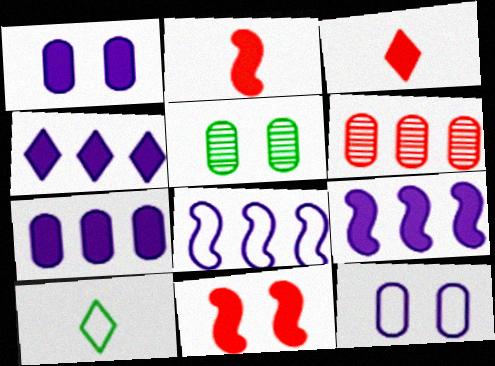[[3, 5, 8], 
[4, 7, 9]]